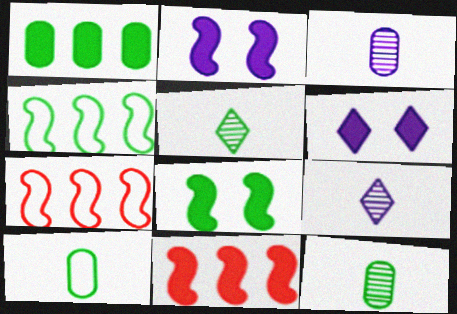[[6, 7, 12]]